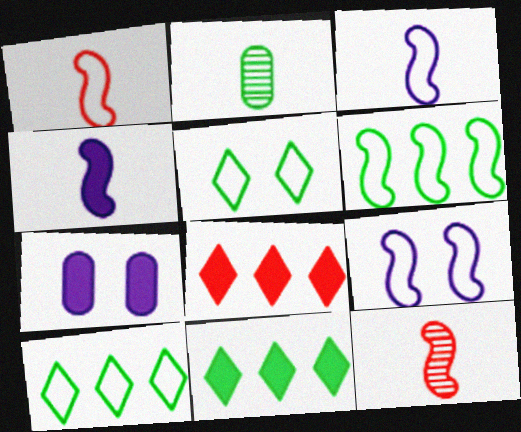[[1, 6, 9], 
[2, 8, 9], 
[7, 10, 12]]